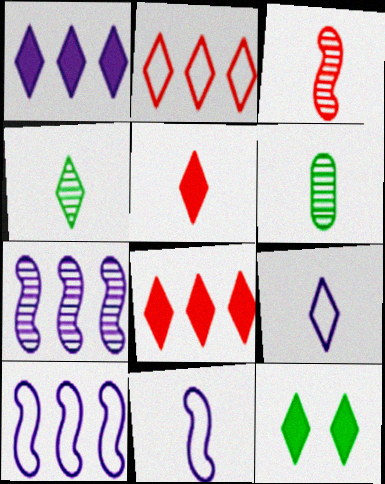[[1, 5, 12], 
[4, 5, 9], 
[5, 6, 11]]